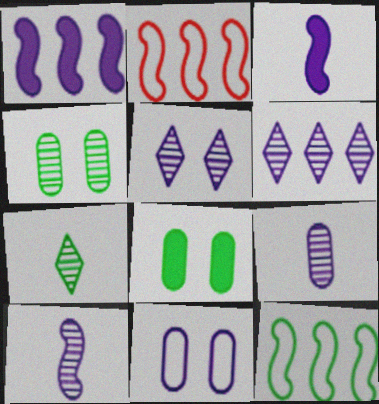[[3, 6, 11], 
[7, 8, 12]]